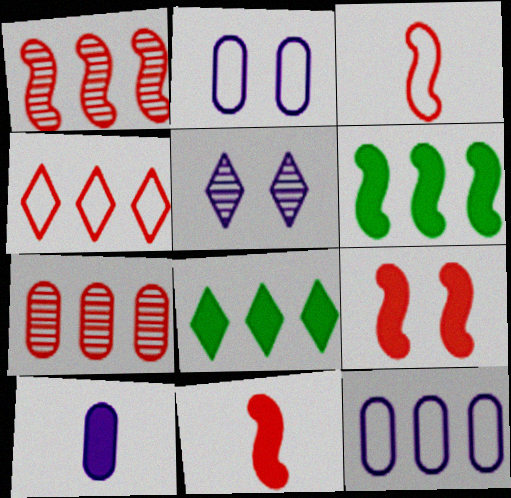[[1, 3, 9], 
[1, 8, 12], 
[8, 9, 10]]